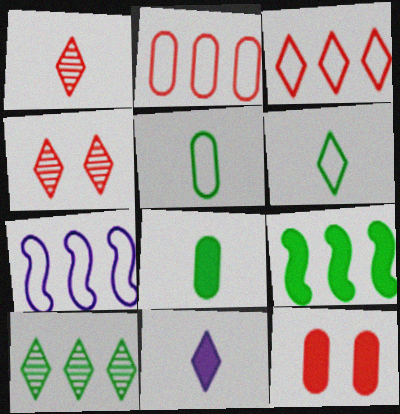[[1, 6, 11], 
[4, 7, 8], 
[9, 11, 12]]